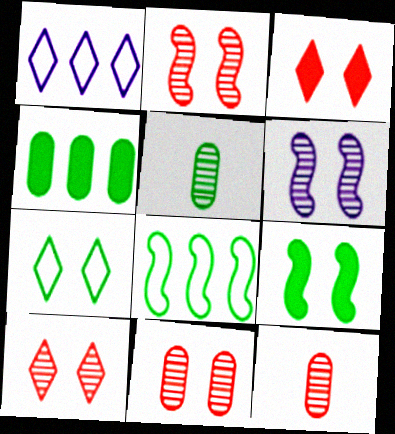[[1, 9, 12], 
[2, 10, 11]]